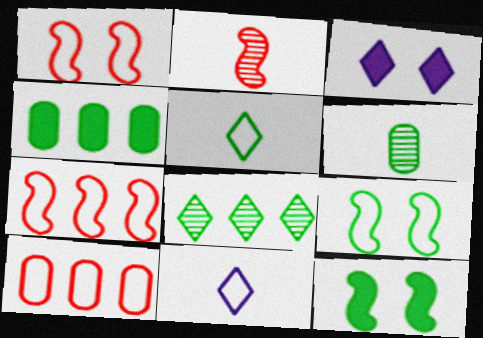[[3, 6, 7], 
[9, 10, 11]]